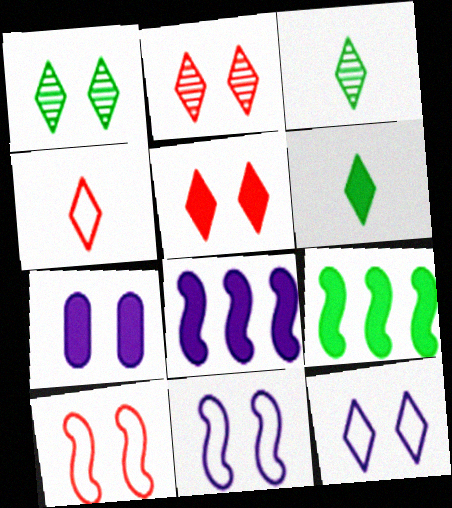[[1, 5, 12], 
[1, 7, 10]]